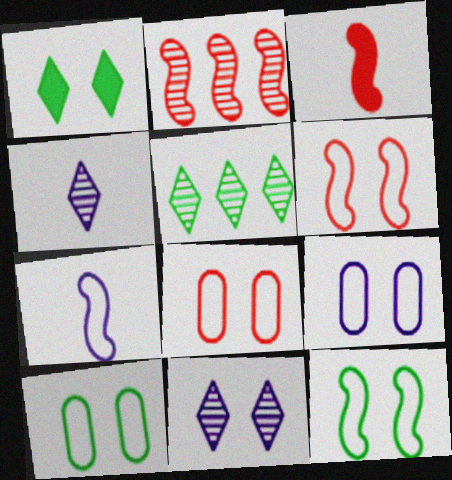[[2, 3, 6], 
[3, 5, 9], 
[8, 9, 10]]